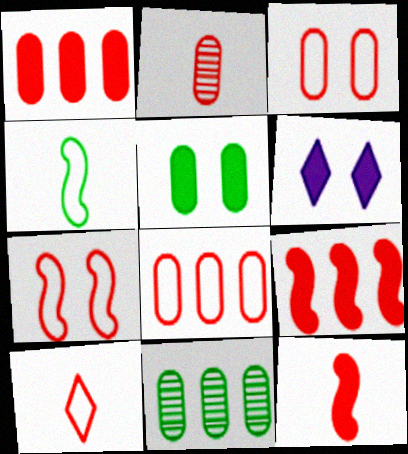[[1, 2, 3], 
[2, 10, 12], 
[7, 8, 10]]